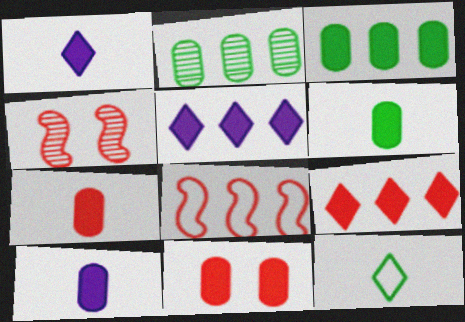[[2, 5, 8], 
[3, 10, 11], 
[6, 7, 10]]